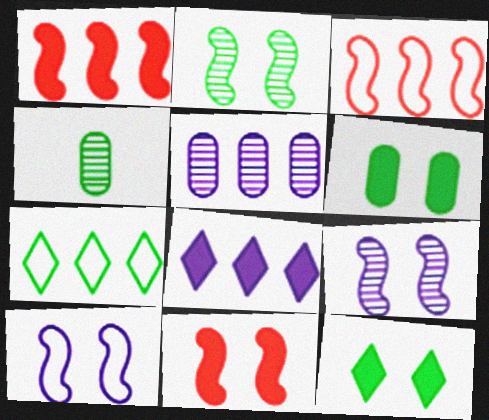[[1, 5, 7], 
[2, 10, 11]]